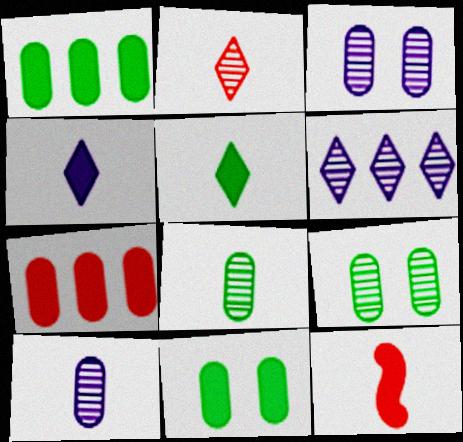[]